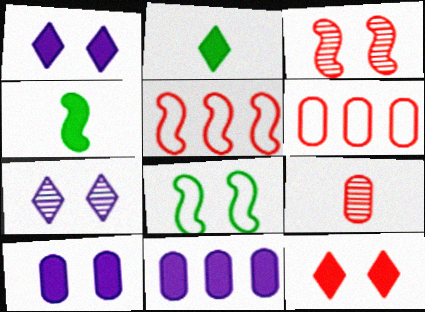[[4, 6, 7], 
[4, 11, 12], 
[5, 9, 12]]